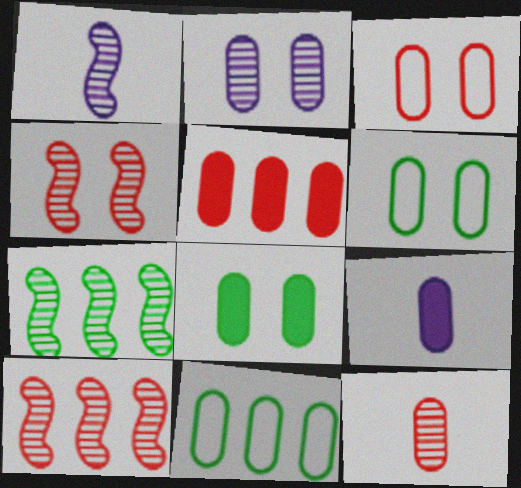[[1, 4, 7], 
[2, 3, 8], 
[3, 5, 12], 
[5, 8, 9]]